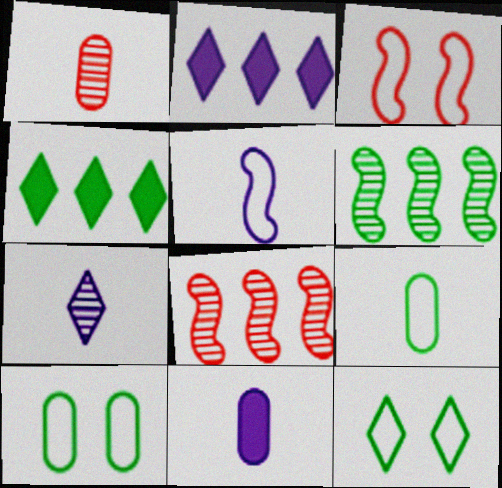[[1, 9, 11], 
[5, 7, 11], 
[8, 11, 12]]